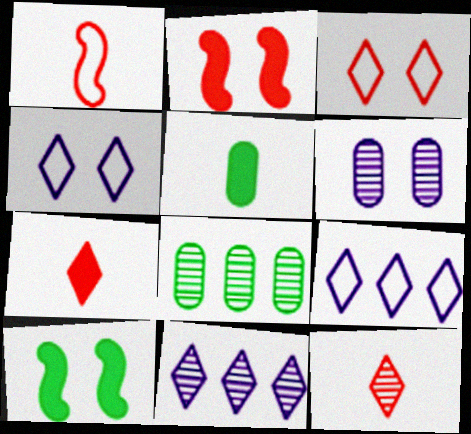[[3, 6, 10]]